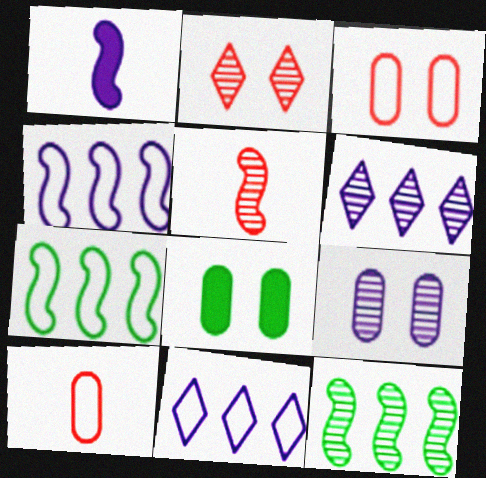[[1, 9, 11], 
[3, 8, 9], 
[5, 8, 11]]